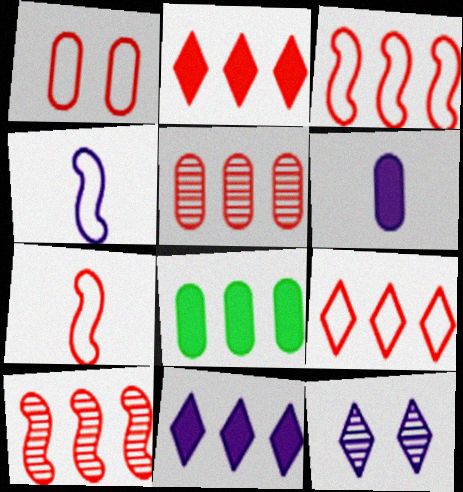[[1, 7, 9], 
[2, 3, 5], 
[7, 8, 12]]